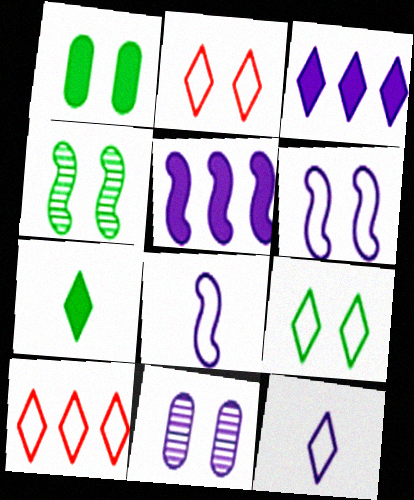[[1, 4, 9], 
[3, 8, 11], 
[5, 11, 12], 
[9, 10, 12]]